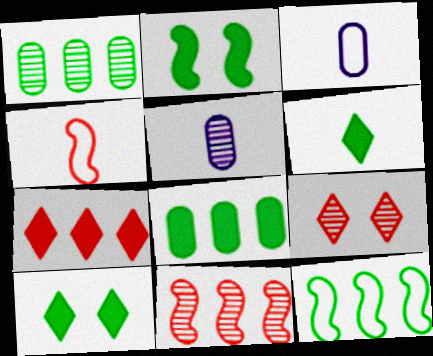[[2, 6, 8], 
[3, 10, 11], 
[4, 5, 6]]